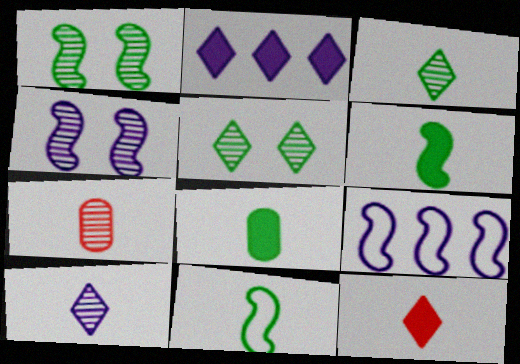[[3, 8, 11]]